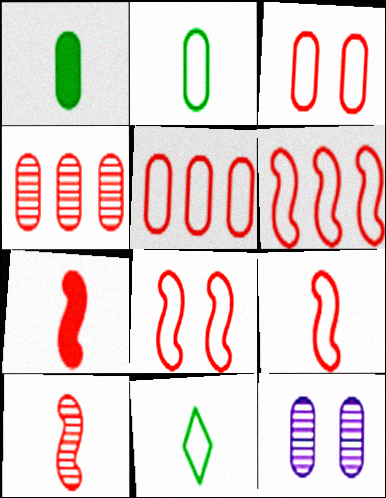[[1, 5, 12], 
[6, 8, 9], 
[7, 9, 10]]